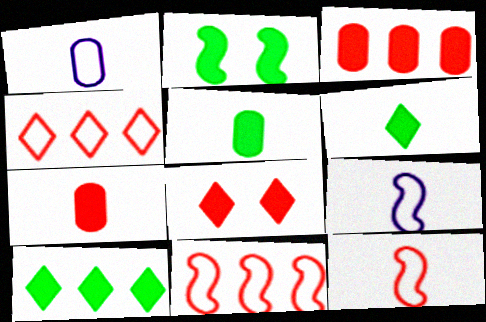[[2, 5, 10]]